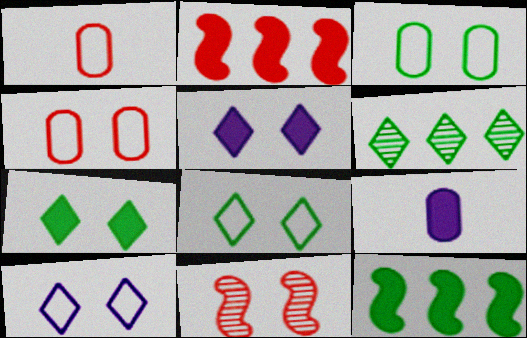[[2, 7, 9], 
[3, 5, 11]]